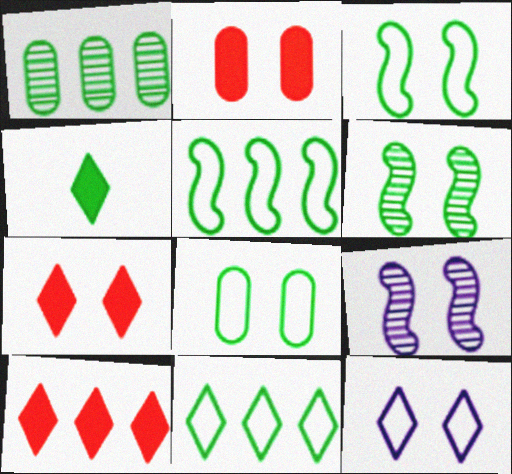[[1, 3, 4], 
[2, 6, 12], 
[7, 8, 9]]